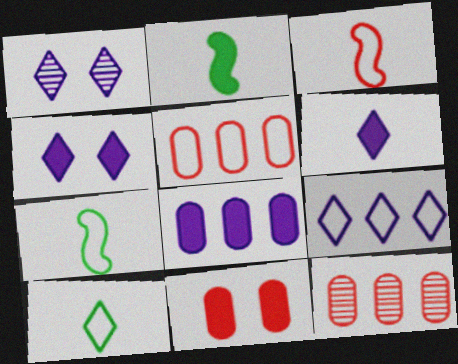[[1, 2, 5], 
[1, 6, 9], 
[4, 7, 12]]